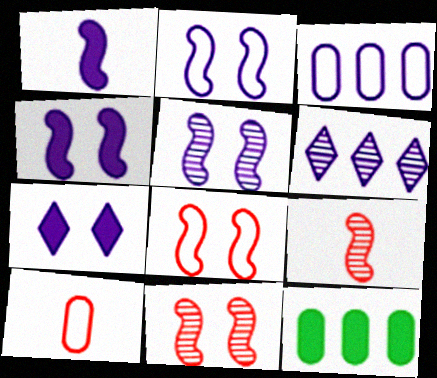[[2, 4, 5]]